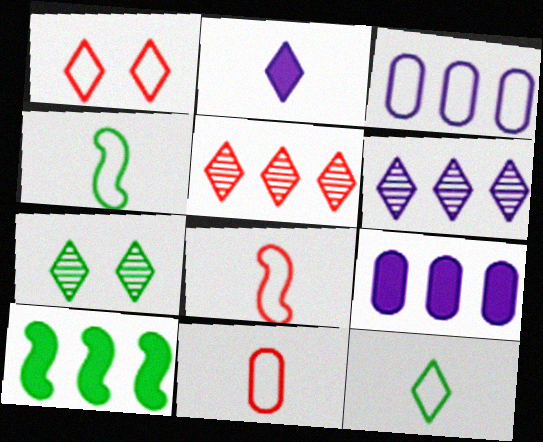[[1, 3, 4], 
[3, 5, 10], 
[7, 8, 9]]